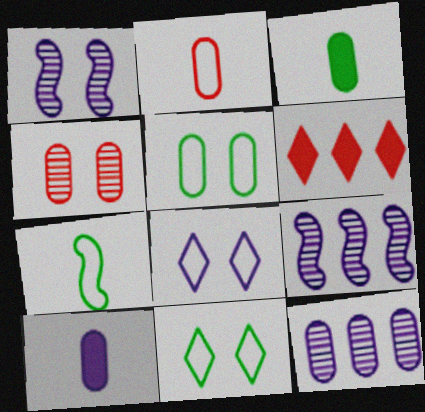[[8, 9, 10]]